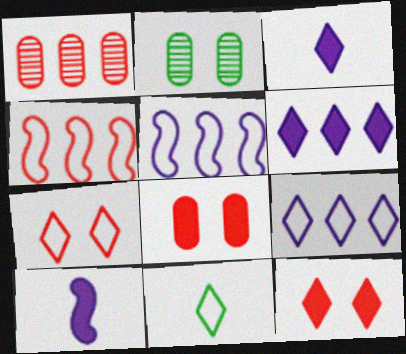[[2, 3, 4], 
[7, 9, 11]]